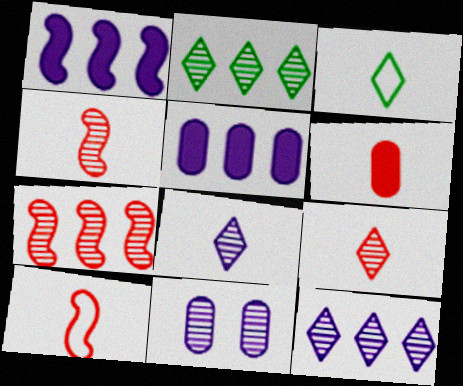[[2, 4, 11], 
[6, 9, 10]]